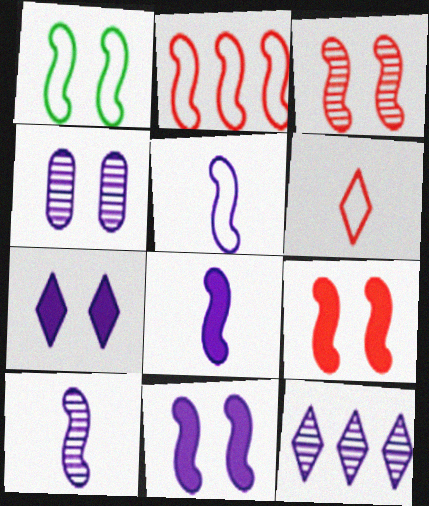[[1, 2, 5], 
[1, 3, 11], 
[4, 10, 12], 
[5, 8, 10]]